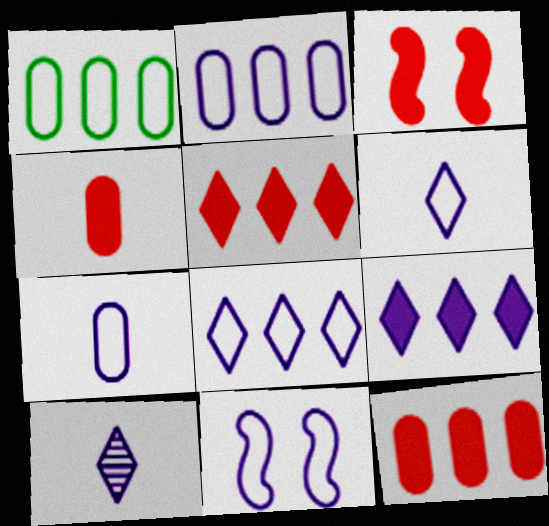[[1, 3, 10], 
[2, 6, 11], 
[3, 4, 5], 
[7, 8, 11]]